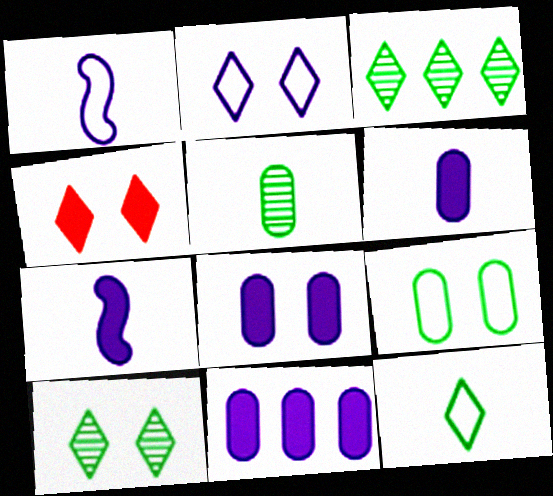[[2, 4, 10], 
[6, 8, 11]]